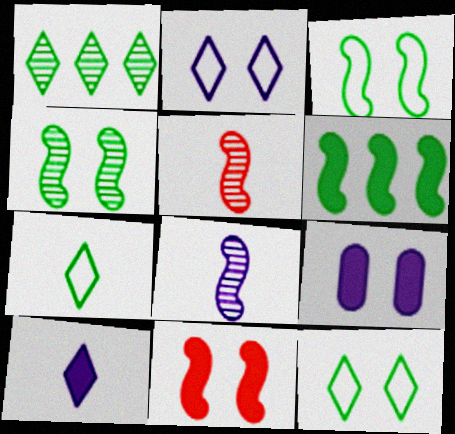[]